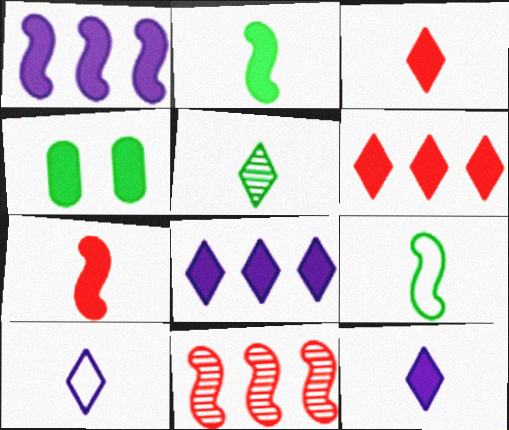[[1, 3, 4], 
[3, 5, 10], 
[4, 7, 8], 
[4, 10, 11]]